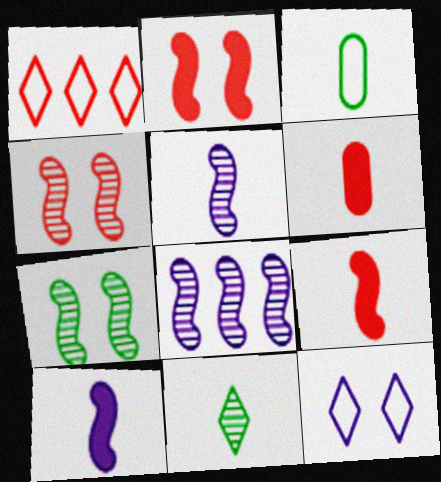[[1, 4, 6]]